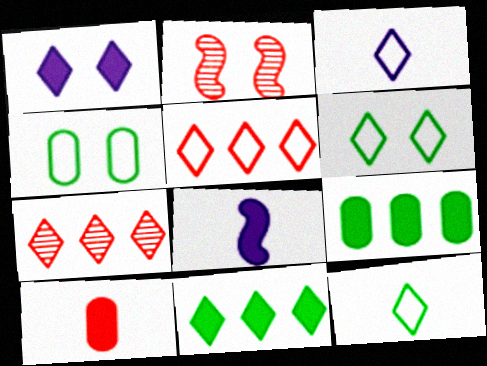[[1, 2, 4], 
[1, 7, 12], 
[2, 3, 9], 
[2, 5, 10], 
[3, 5, 6], 
[4, 7, 8]]